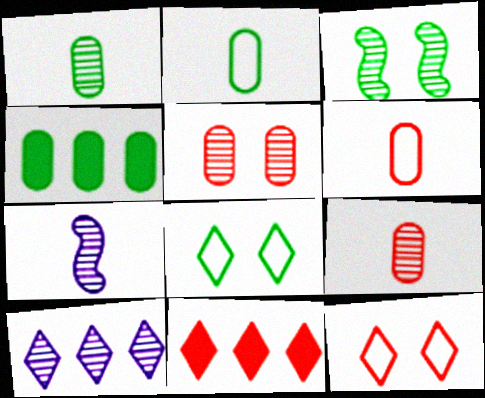[[3, 9, 10], 
[4, 7, 12]]